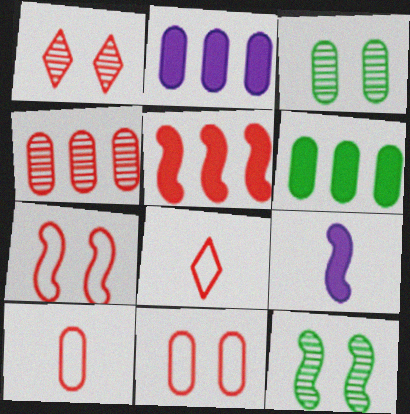[[1, 5, 10], 
[2, 3, 10], 
[2, 8, 12]]